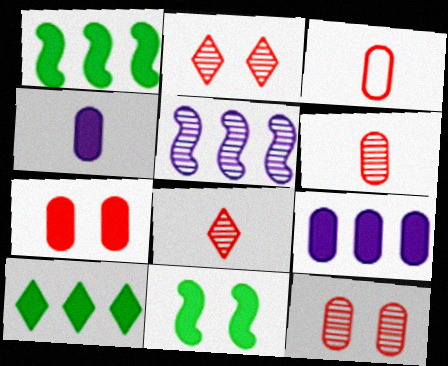[]